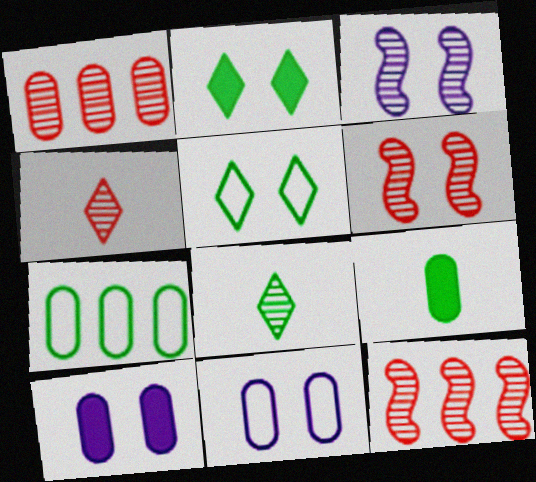[[1, 3, 8], 
[1, 4, 6], 
[1, 9, 11], 
[2, 6, 11], 
[5, 6, 10]]